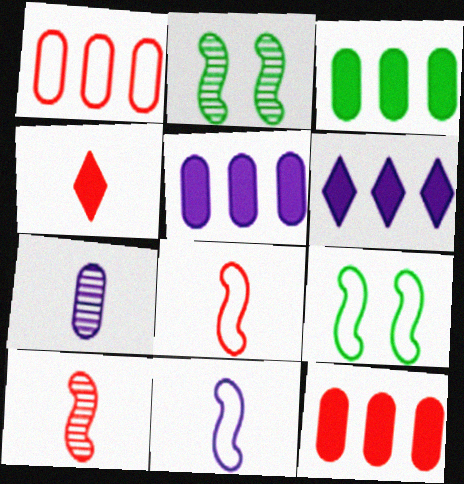[[3, 5, 12]]